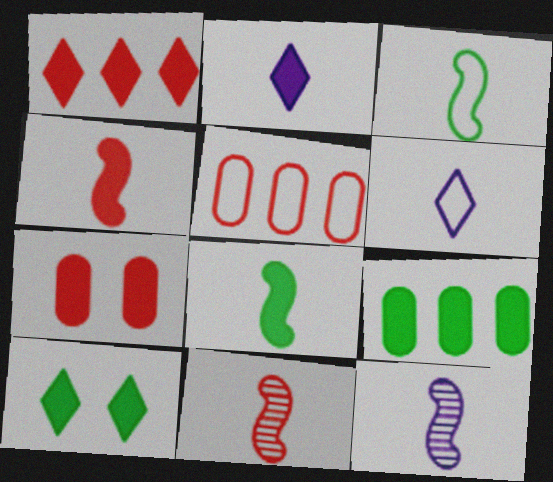[[1, 2, 10], 
[1, 4, 7], 
[3, 4, 12], 
[5, 10, 12], 
[8, 9, 10]]